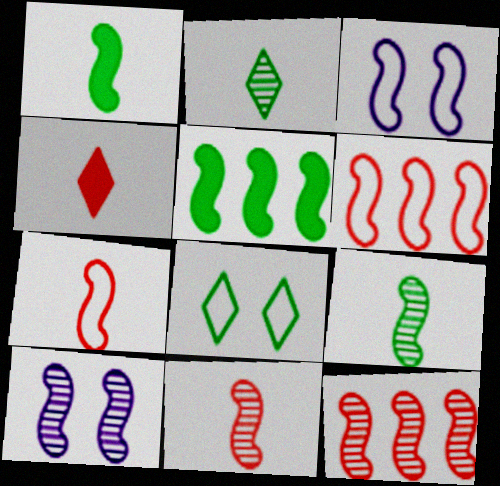[[1, 3, 12], 
[1, 6, 10], 
[3, 5, 11], 
[5, 7, 10], 
[9, 10, 12]]